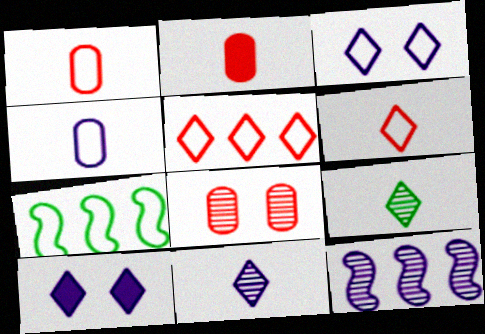[[1, 3, 7], 
[4, 10, 12], 
[5, 9, 10], 
[8, 9, 12]]